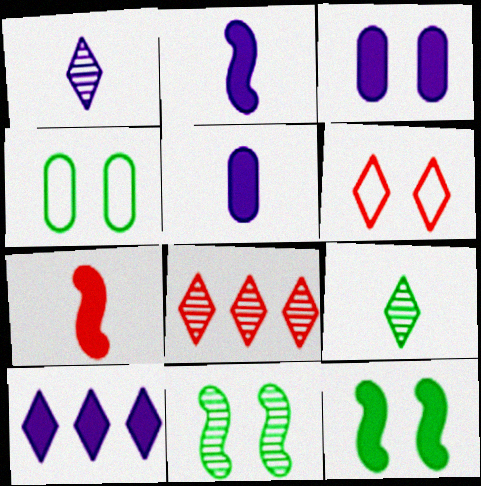[[2, 3, 10], 
[2, 4, 8], 
[3, 6, 11], 
[6, 9, 10]]